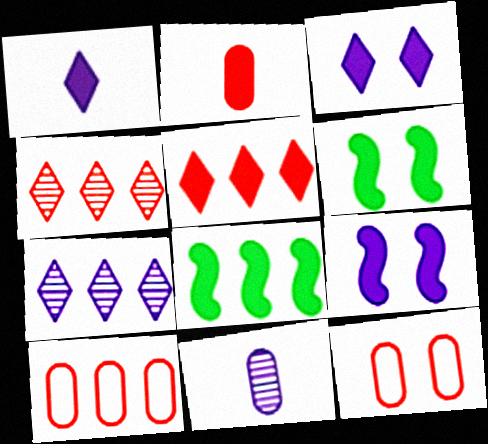[[2, 3, 8], 
[7, 8, 10]]